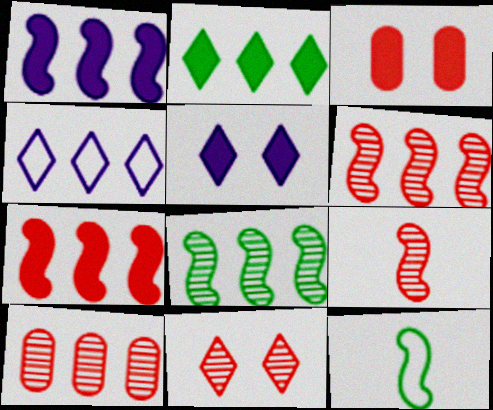[[5, 10, 12], 
[9, 10, 11]]